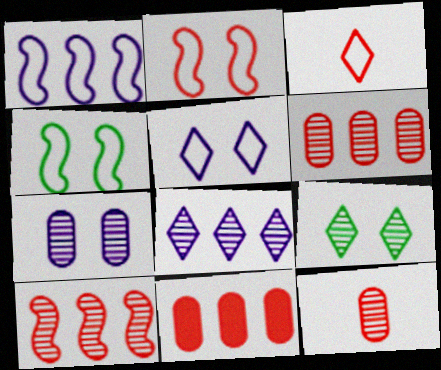[]